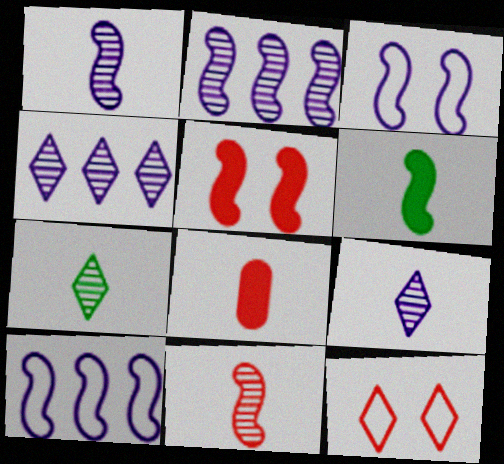[]